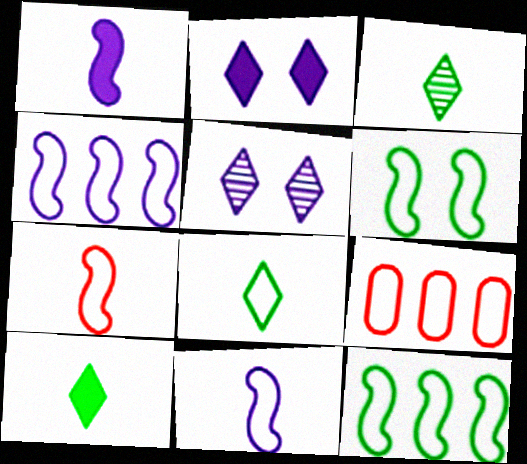[[3, 8, 10], 
[4, 6, 7]]